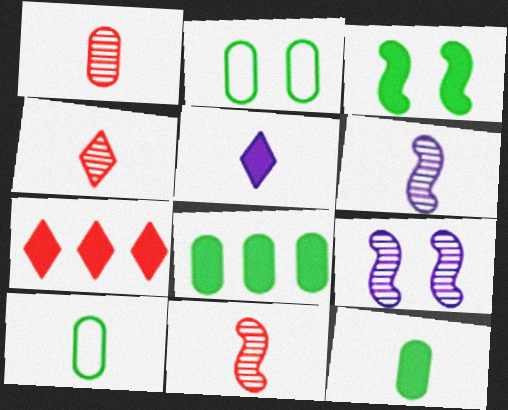[[1, 4, 11], 
[2, 6, 7], 
[5, 10, 11], 
[7, 9, 10]]